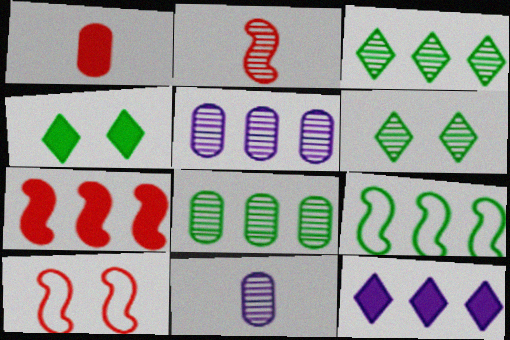[[2, 5, 6], 
[2, 7, 10]]